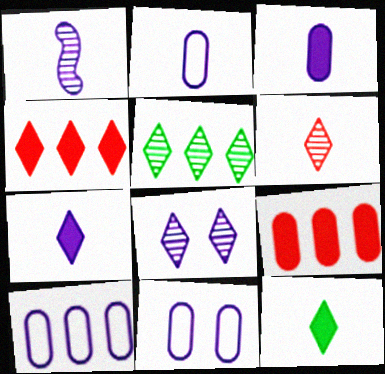[[1, 2, 7], 
[2, 10, 11], 
[5, 6, 8]]